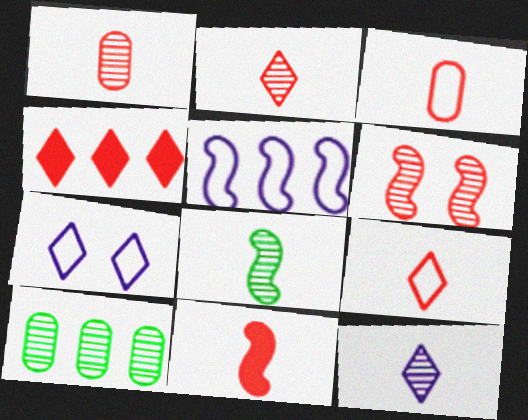[[1, 8, 12], 
[1, 9, 11], 
[2, 3, 11], 
[3, 4, 6], 
[4, 5, 10], 
[6, 10, 12], 
[7, 10, 11]]